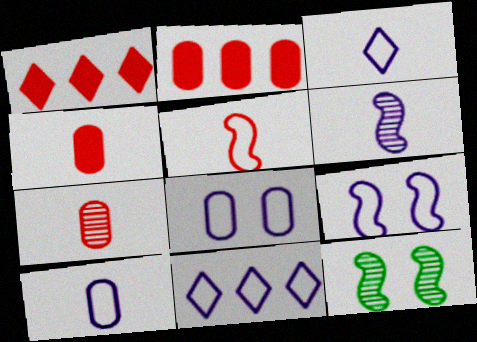[[1, 10, 12], 
[2, 3, 12], 
[4, 11, 12], 
[9, 10, 11]]